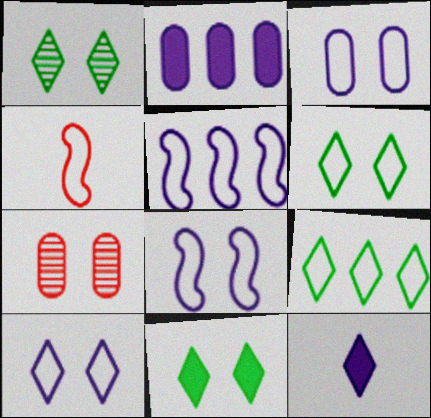[[1, 2, 4], 
[1, 6, 11], 
[3, 4, 9], 
[3, 8, 10], 
[7, 8, 11]]